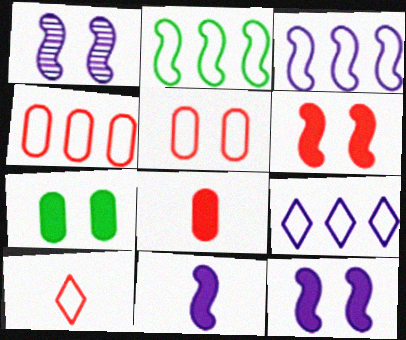[[1, 3, 11], 
[2, 4, 9]]